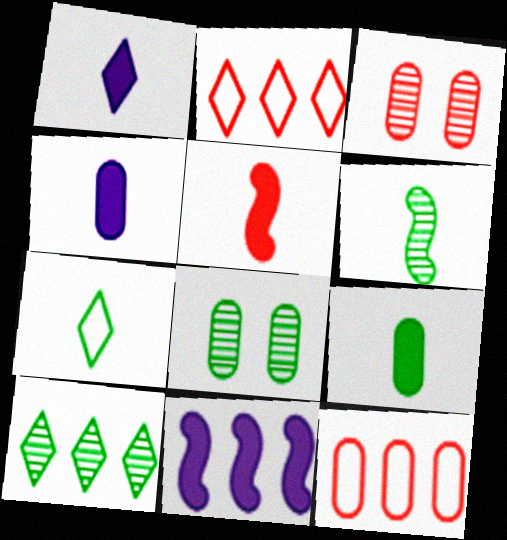[[1, 5, 9], 
[2, 3, 5], 
[3, 7, 11], 
[4, 8, 12], 
[6, 7, 9], 
[6, 8, 10], 
[10, 11, 12]]